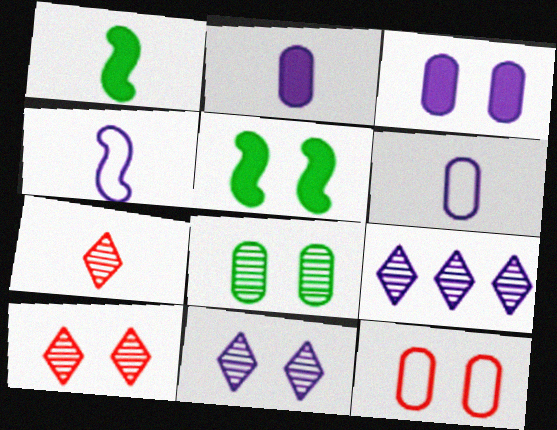[[1, 6, 7], 
[1, 9, 12], 
[3, 4, 9], 
[3, 8, 12], 
[5, 11, 12]]